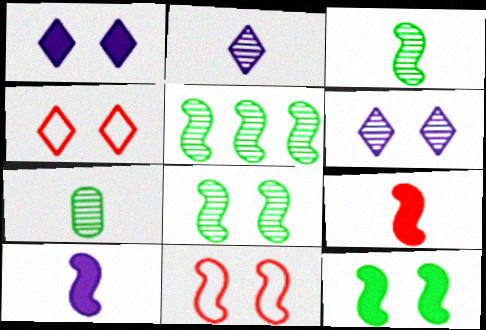[[3, 5, 8], 
[5, 10, 11]]